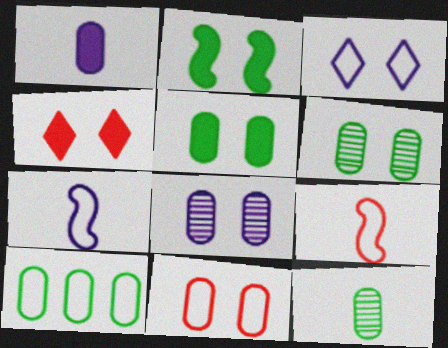[[3, 9, 10], 
[5, 8, 11], 
[5, 10, 12]]